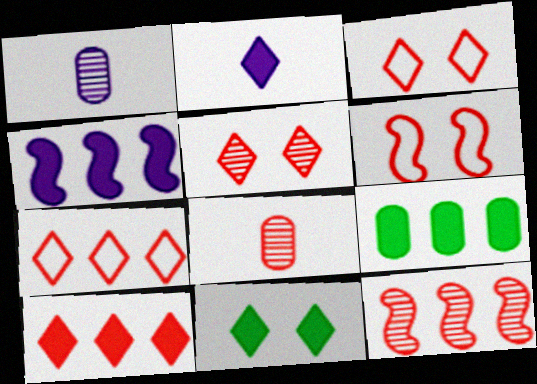[[2, 10, 11], 
[4, 9, 10], 
[5, 8, 12], 
[6, 8, 10]]